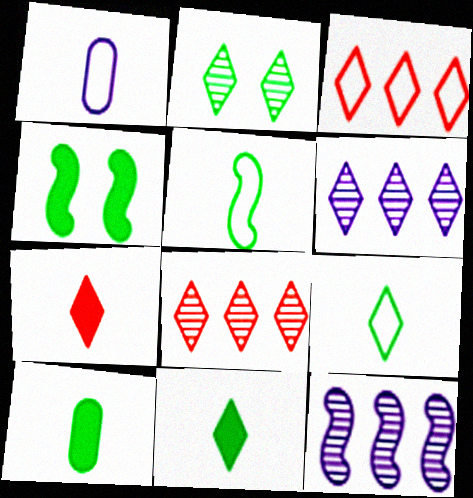[[1, 4, 8]]